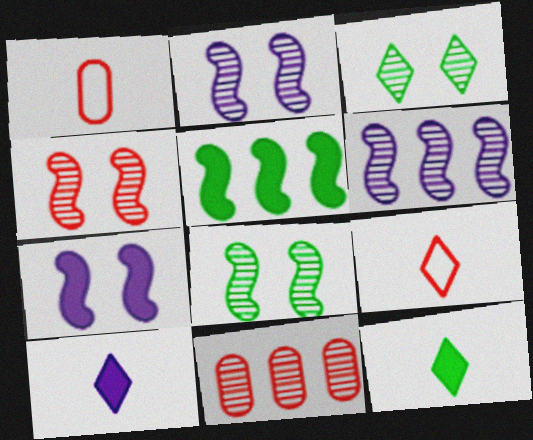[[2, 4, 8]]